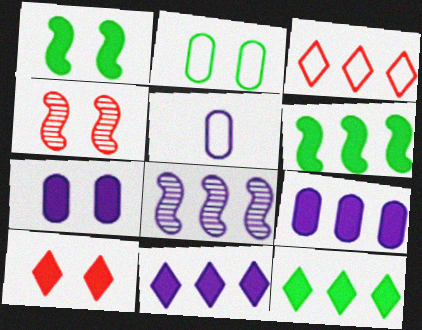[[1, 7, 10], 
[4, 5, 12]]